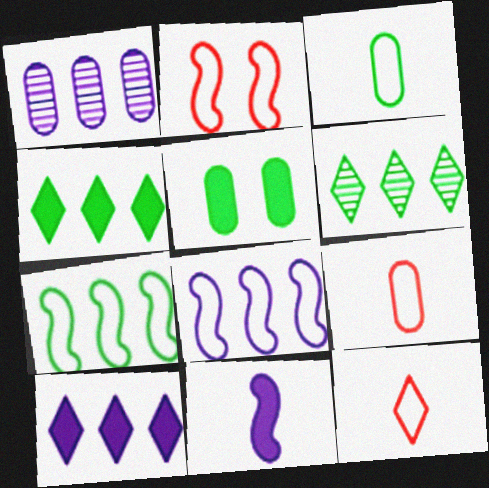[[1, 5, 9], 
[1, 8, 10]]